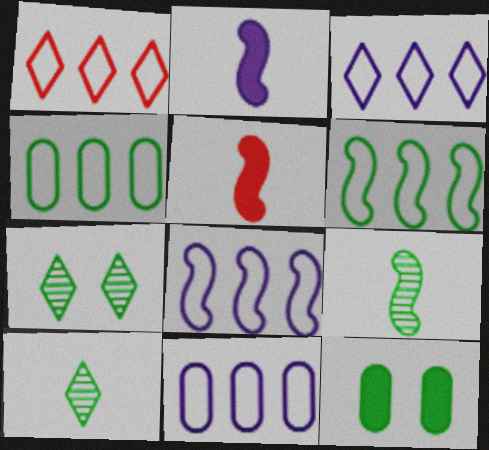[[1, 4, 8], 
[1, 6, 11], 
[3, 8, 11], 
[5, 7, 11], 
[6, 10, 12]]